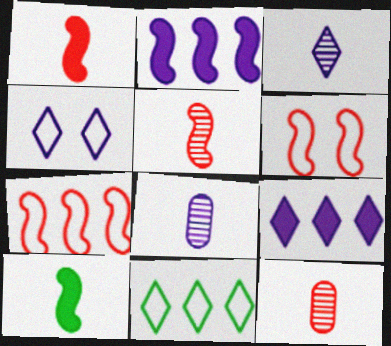[[2, 4, 8], 
[3, 4, 9]]